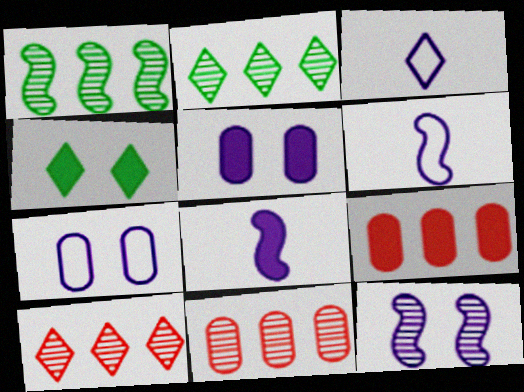[[3, 4, 10], 
[4, 6, 11], 
[4, 8, 9]]